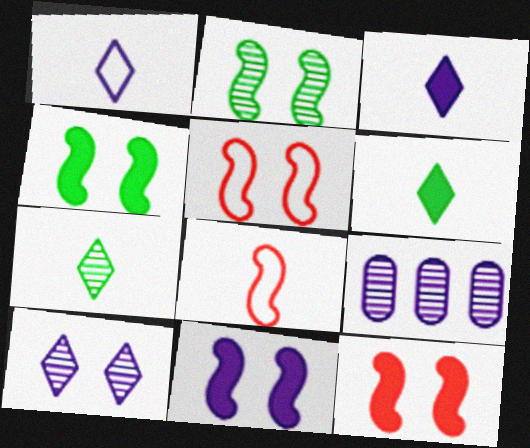[[1, 9, 11], 
[2, 5, 11], 
[4, 11, 12], 
[5, 6, 9]]